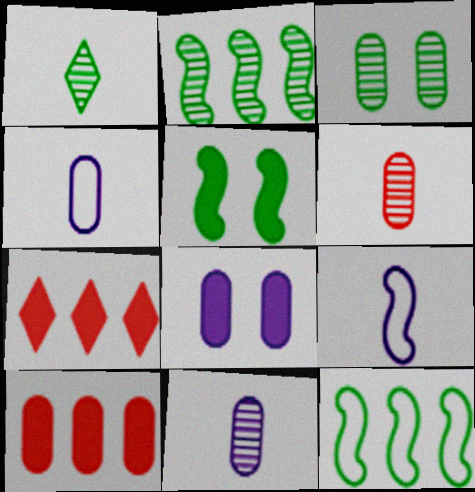[[1, 2, 3], 
[3, 4, 10], 
[3, 7, 9]]